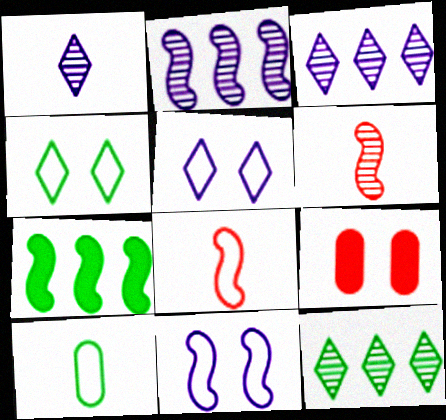[[6, 7, 11]]